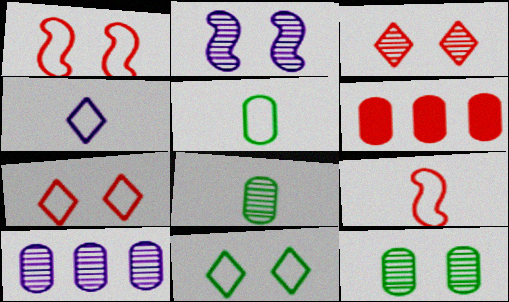[[2, 3, 12], 
[3, 6, 9], 
[4, 5, 9]]